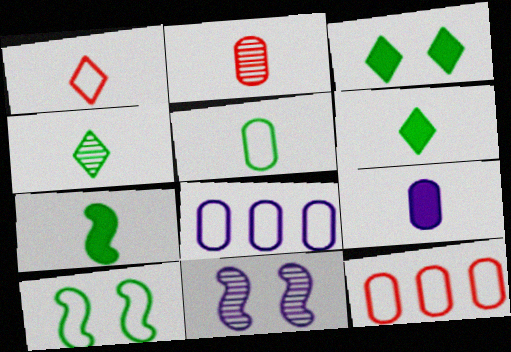[[1, 8, 10], 
[2, 5, 9], 
[4, 5, 7], 
[6, 11, 12]]